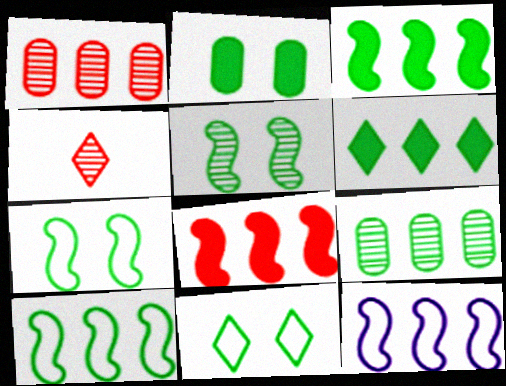[[1, 6, 12], 
[2, 4, 12], 
[2, 5, 11], 
[6, 9, 10]]